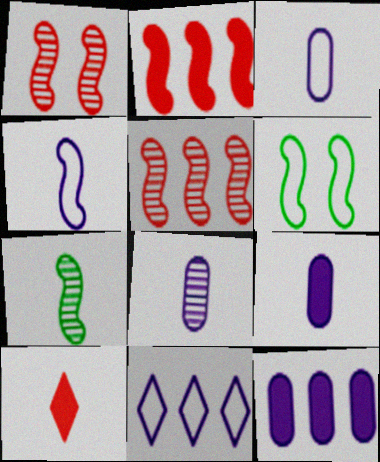[[3, 7, 10], 
[3, 8, 9]]